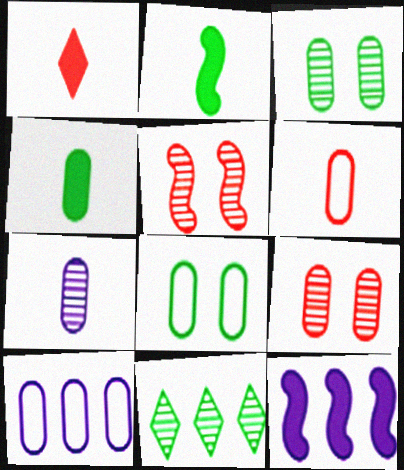[[2, 8, 11], 
[4, 6, 7], 
[4, 9, 10], 
[5, 7, 11], 
[6, 8, 10]]